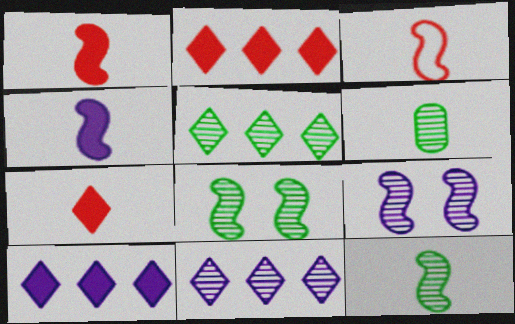[[3, 4, 12], 
[5, 6, 8]]